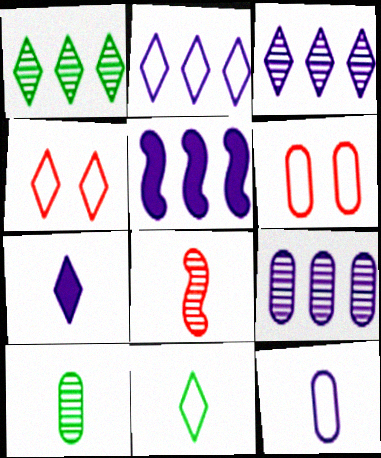[[1, 4, 7], 
[2, 4, 11], 
[2, 5, 9], 
[4, 5, 10]]